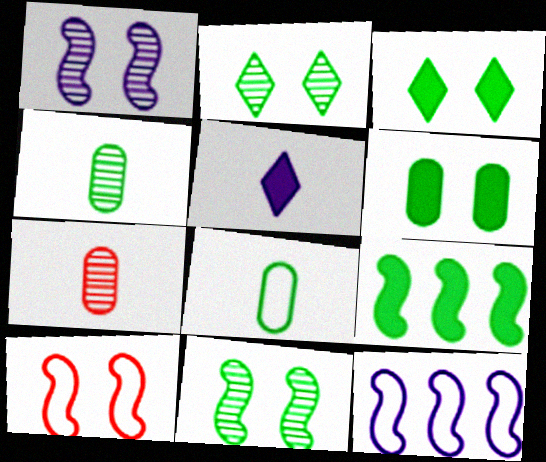[[2, 8, 9], 
[3, 7, 12]]